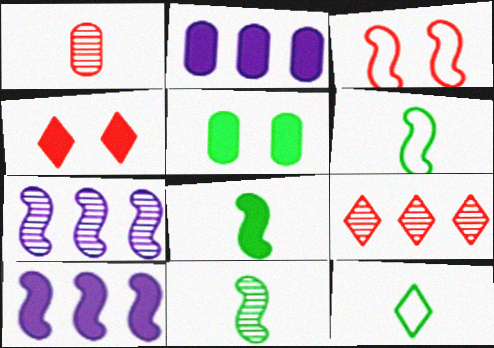[[2, 4, 8], 
[3, 7, 8], 
[3, 10, 11], 
[6, 8, 11]]